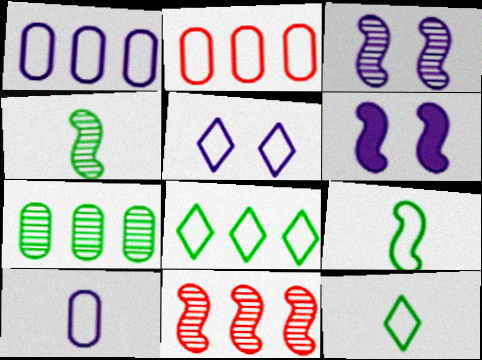[[2, 5, 9], 
[3, 4, 11], 
[6, 9, 11]]